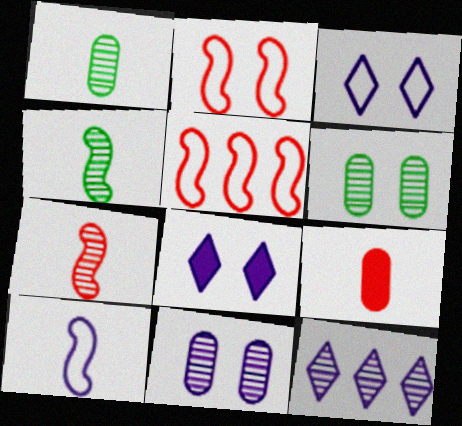[[1, 5, 8], 
[2, 6, 8], 
[6, 7, 12]]